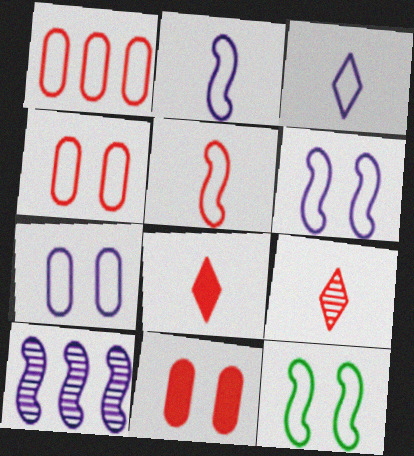[[1, 3, 12]]